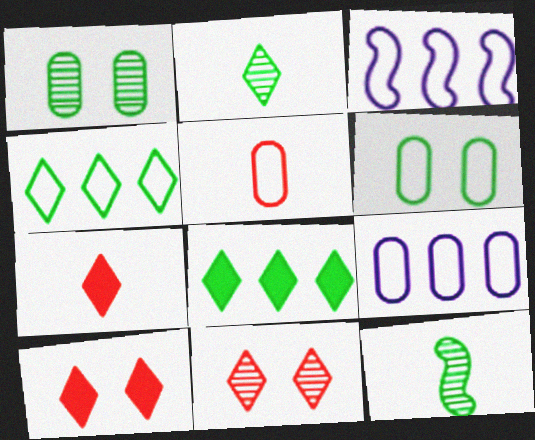[[1, 3, 7], 
[5, 6, 9], 
[6, 8, 12], 
[9, 10, 12]]